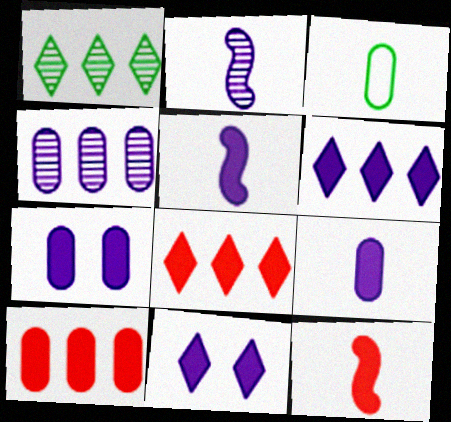[[5, 6, 7]]